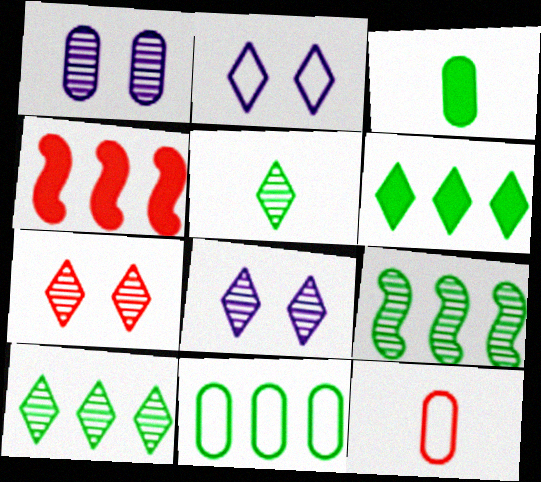[[4, 7, 12], 
[6, 9, 11]]